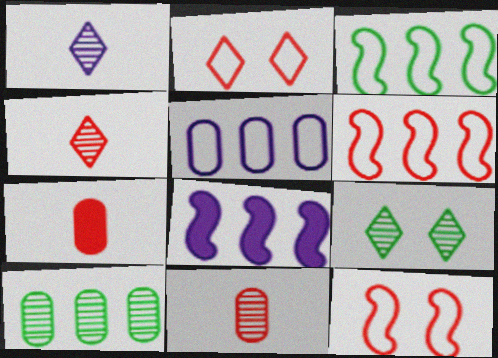[]